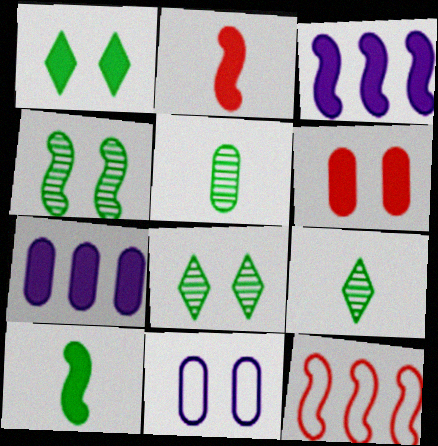[[1, 2, 7]]